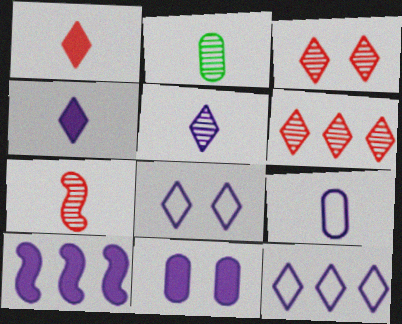[[2, 5, 7], 
[4, 10, 11]]